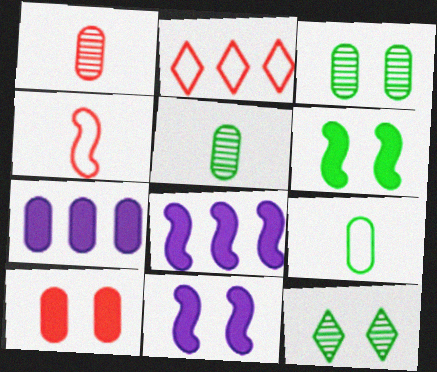[[2, 5, 11], 
[4, 7, 12]]